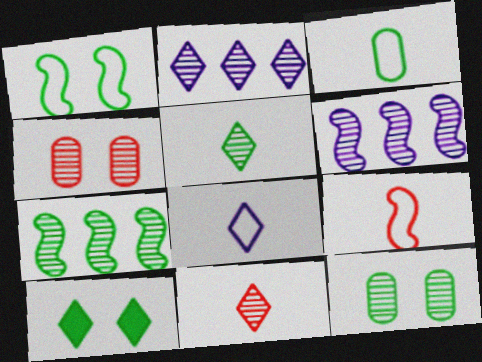[[1, 10, 12], 
[3, 7, 10], 
[3, 8, 9], 
[4, 5, 6], 
[5, 7, 12], 
[6, 11, 12]]